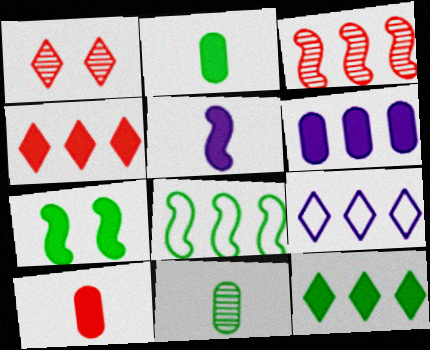[[2, 7, 12]]